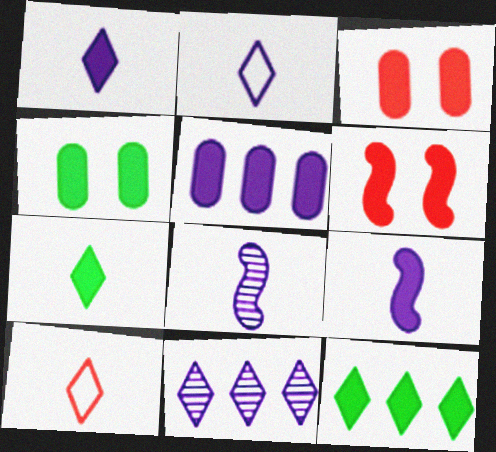[[3, 9, 12], 
[5, 6, 7]]